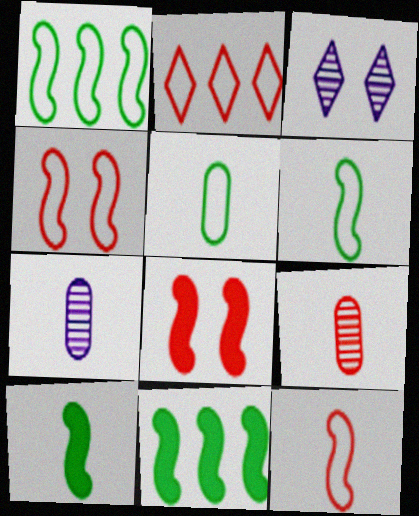[[2, 8, 9]]